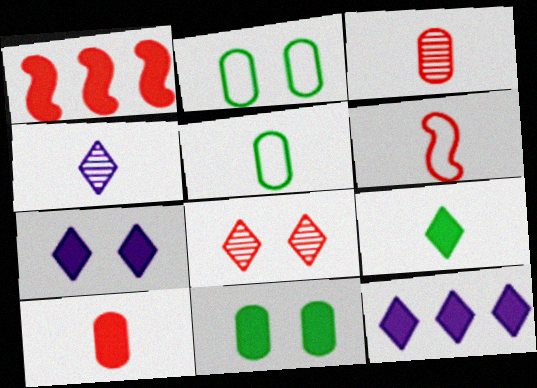[[1, 2, 4]]